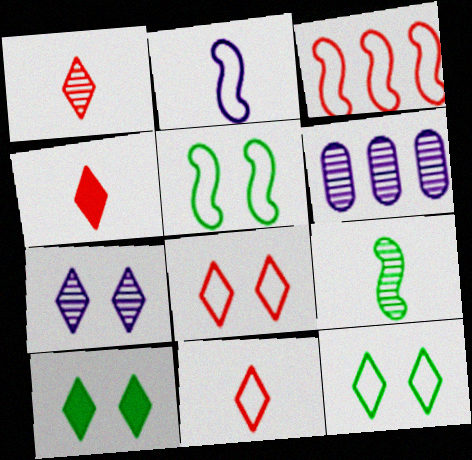[[1, 4, 11], 
[2, 3, 5], 
[4, 5, 6], 
[7, 8, 10]]